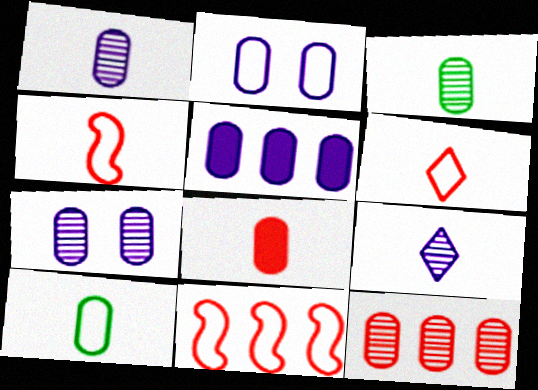[[1, 2, 5], 
[1, 8, 10], 
[3, 7, 12]]